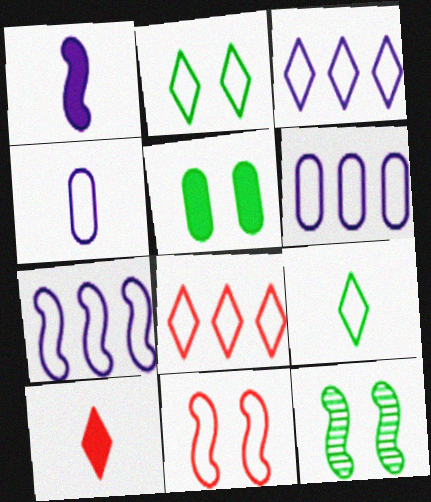[[2, 5, 12], 
[3, 6, 7], 
[6, 9, 11], 
[6, 10, 12]]